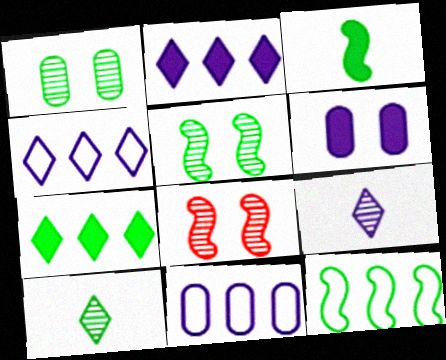[[3, 5, 12]]